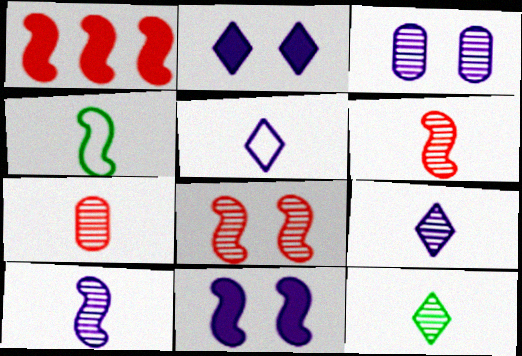[[7, 10, 12]]